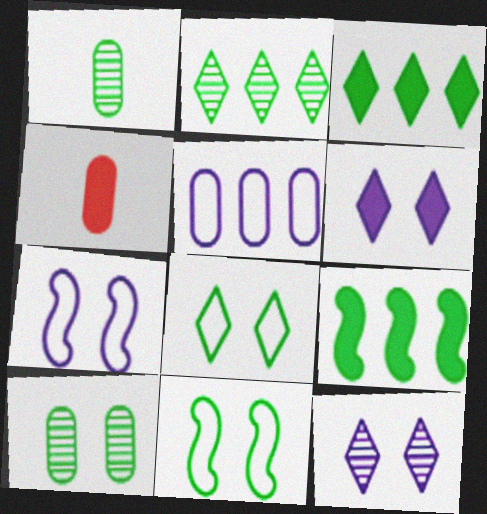[[1, 3, 11], 
[1, 8, 9], 
[2, 4, 7], 
[4, 5, 10], 
[4, 6, 9]]